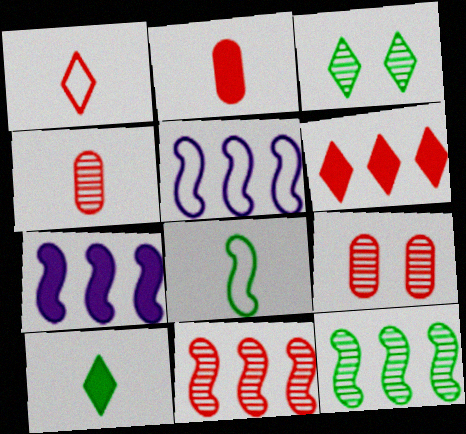[[2, 3, 5], 
[5, 9, 10]]